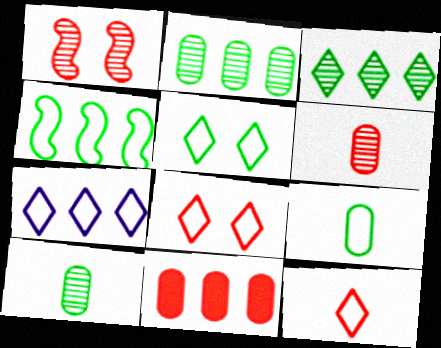[[1, 11, 12], 
[4, 5, 9], 
[5, 7, 12]]